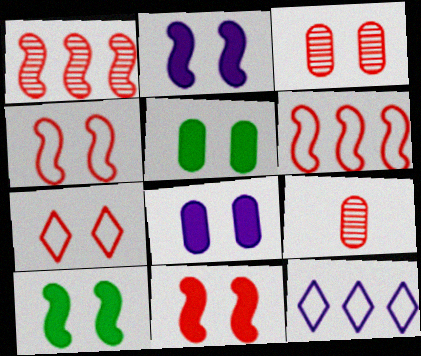[[2, 10, 11], 
[3, 7, 11], 
[9, 10, 12]]